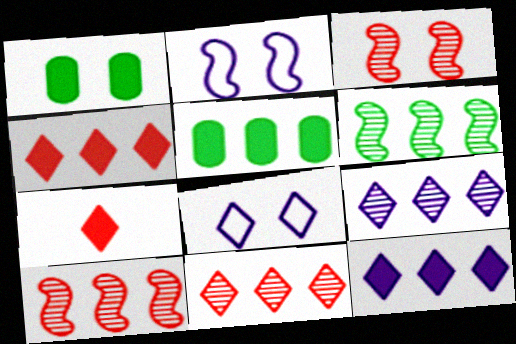[[1, 3, 8]]